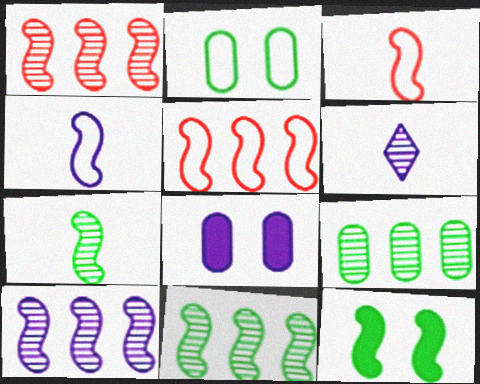[[1, 4, 12], 
[1, 10, 11], 
[3, 10, 12]]